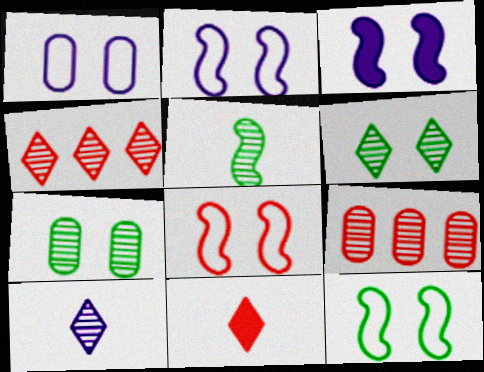[[2, 8, 12], 
[4, 6, 10], 
[8, 9, 11]]